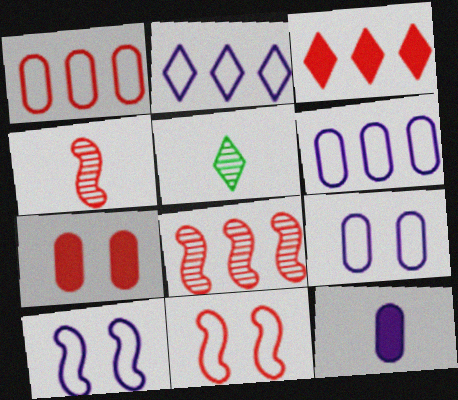[[1, 3, 8]]